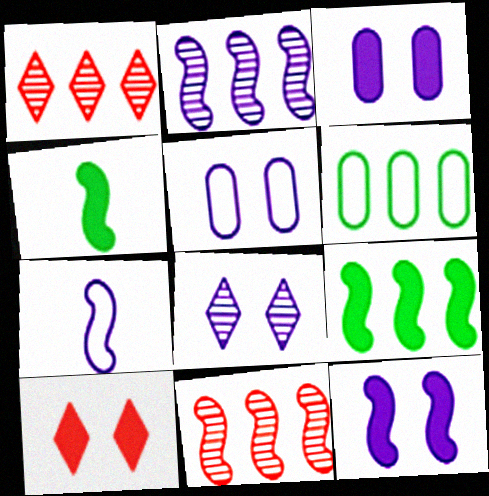[[1, 4, 5], 
[2, 7, 12], 
[5, 8, 12]]